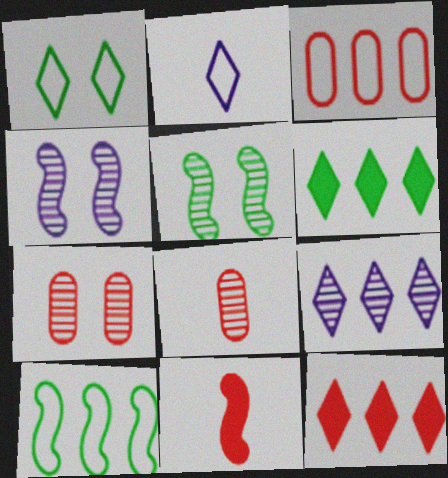[[4, 10, 11], 
[5, 8, 9]]